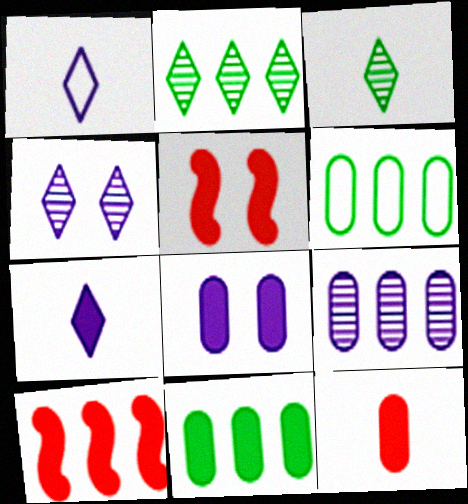[[5, 7, 11], 
[8, 11, 12]]